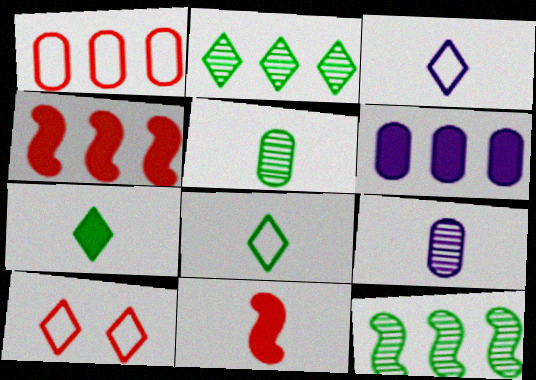[[3, 5, 11], 
[8, 9, 11]]